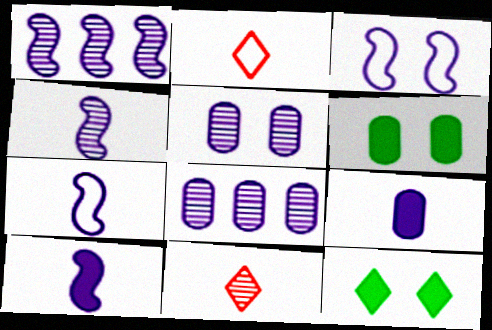[[1, 2, 6], 
[1, 3, 10], 
[4, 7, 10]]